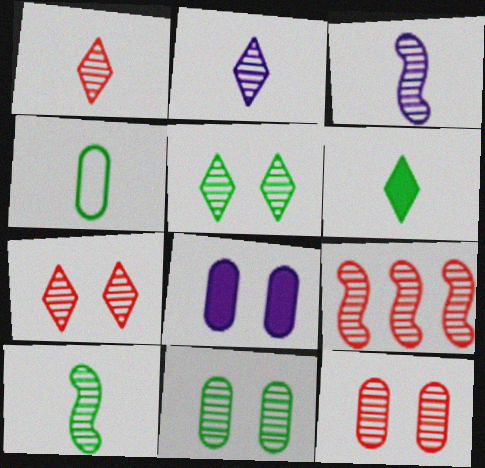[[1, 9, 12], 
[2, 9, 11], 
[4, 6, 10]]